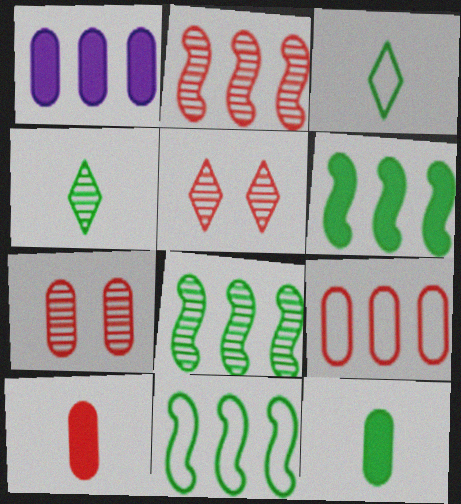[[6, 8, 11], 
[7, 9, 10]]